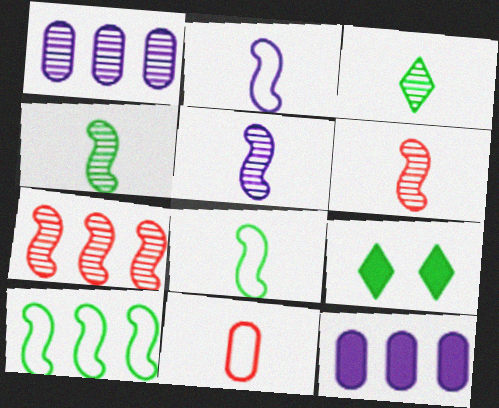[[4, 5, 6]]